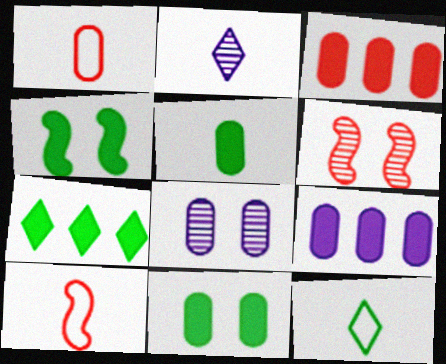[[2, 5, 10], 
[4, 5, 7], 
[6, 9, 12], 
[7, 8, 10]]